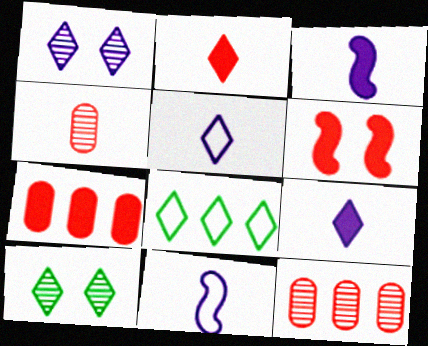[[1, 2, 8], 
[2, 6, 7], 
[7, 10, 11]]